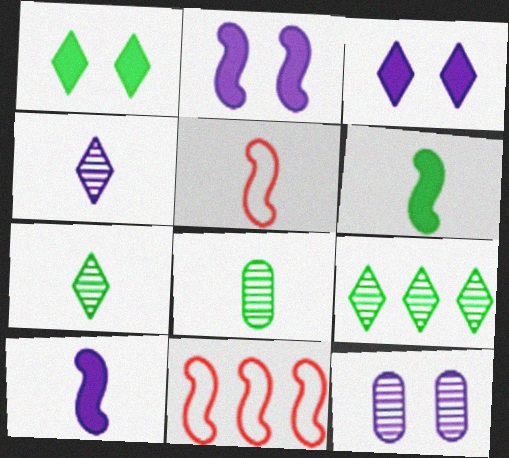[[3, 8, 11]]